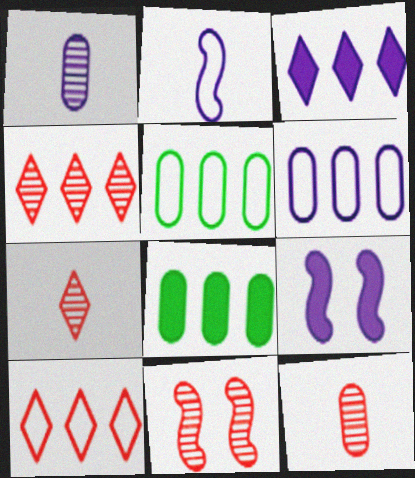[[4, 11, 12], 
[5, 7, 9]]